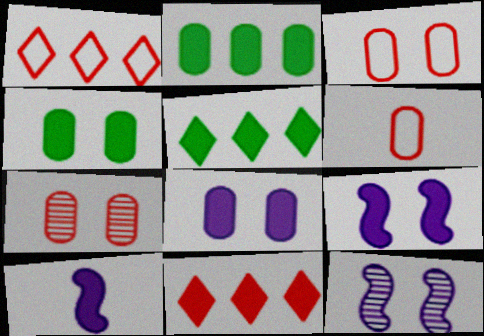[[4, 10, 11], 
[5, 6, 12]]